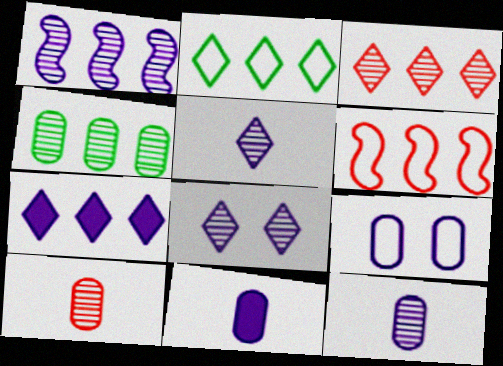[[1, 3, 4], 
[1, 8, 12], 
[2, 3, 7], 
[4, 6, 7]]